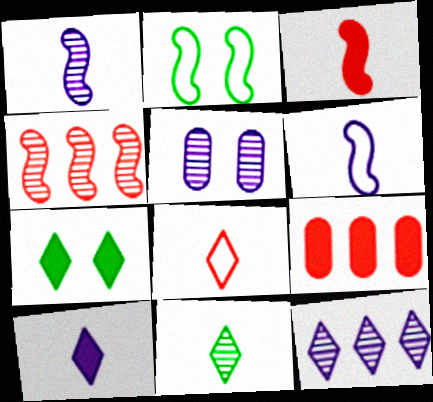[[1, 5, 12], 
[4, 5, 11], 
[7, 8, 12], 
[8, 10, 11]]